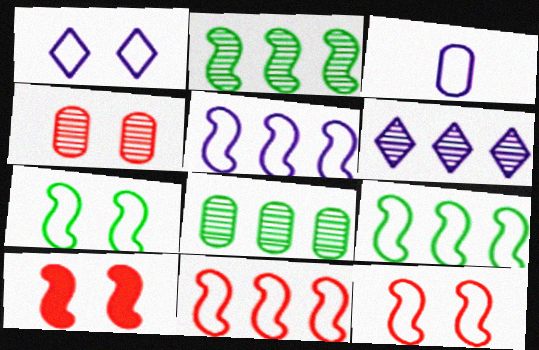[[1, 3, 5], 
[5, 9, 11]]